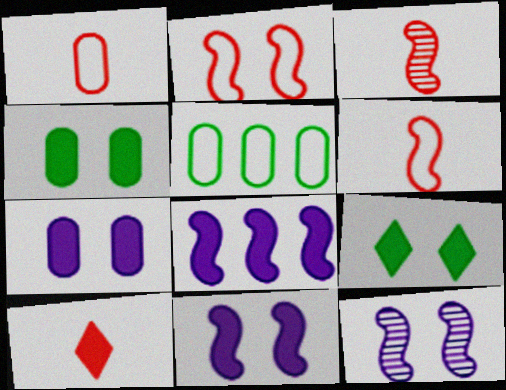[[1, 3, 10], 
[4, 8, 10], 
[5, 10, 12]]